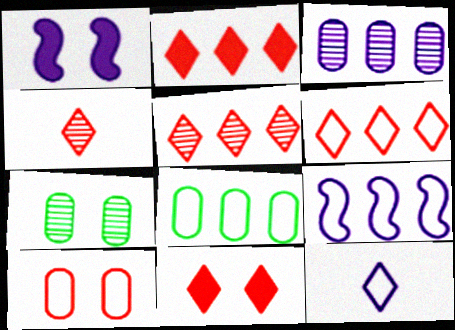[[1, 3, 12], 
[1, 4, 8], 
[2, 5, 6], 
[4, 6, 11], 
[6, 8, 9]]